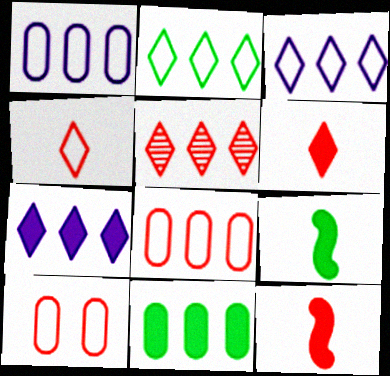[[2, 5, 7], 
[5, 10, 12]]